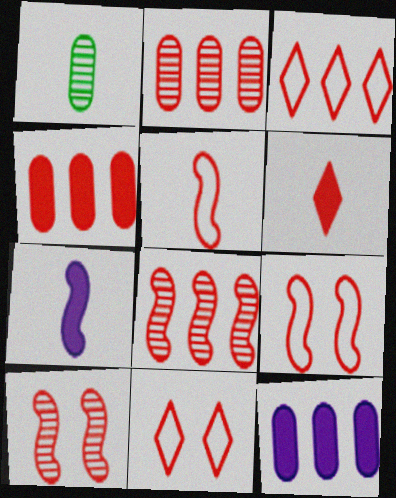[[2, 6, 9], 
[3, 4, 8]]